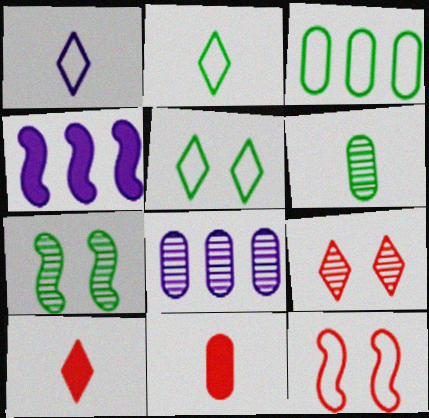[[1, 3, 12]]